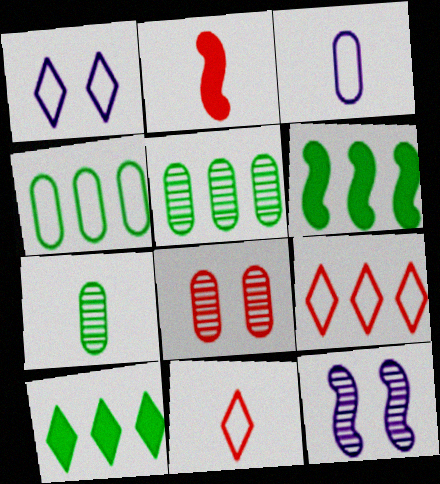[[1, 2, 5], 
[2, 8, 9]]